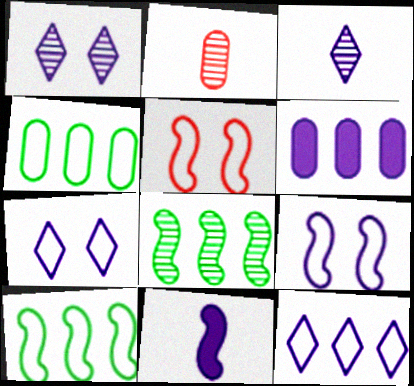[[1, 2, 8], 
[3, 6, 9], 
[5, 8, 11]]